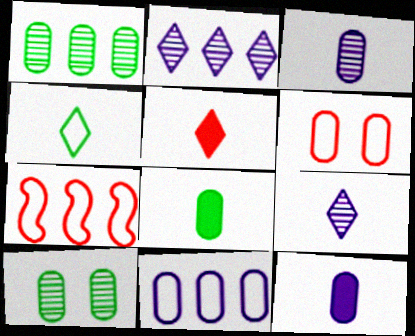[[1, 6, 12], 
[4, 5, 9]]